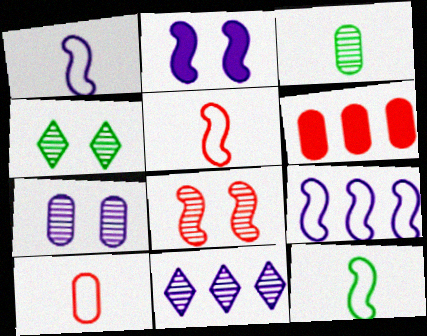[[1, 4, 6], 
[1, 5, 12], 
[3, 8, 11], 
[4, 7, 8]]